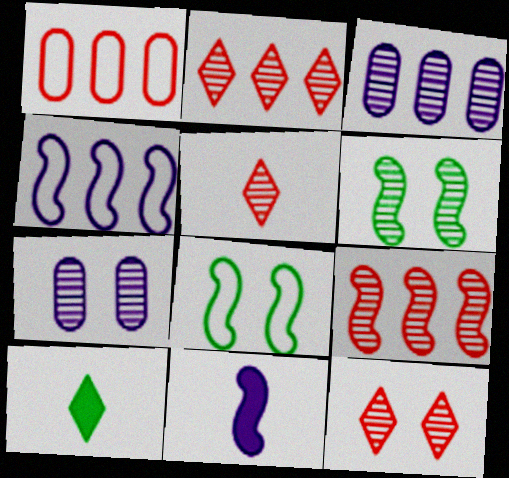[[2, 5, 12], 
[3, 5, 6], 
[6, 7, 12], 
[8, 9, 11]]